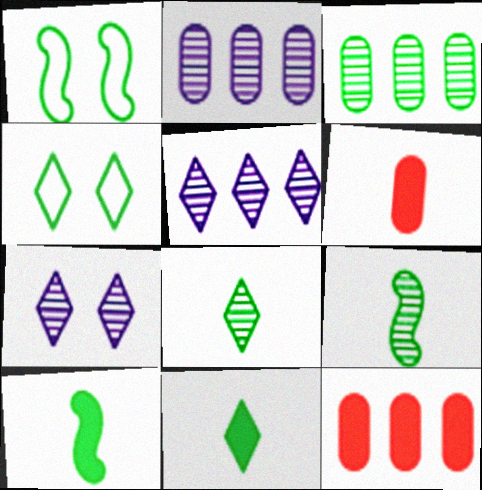[[1, 3, 11], 
[1, 5, 6], 
[3, 4, 10]]